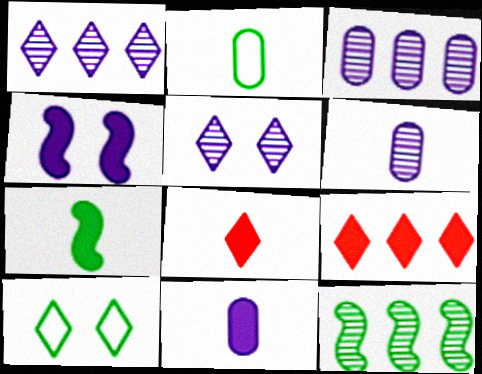[[1, 8, 10], 
[7, 8, 11]]